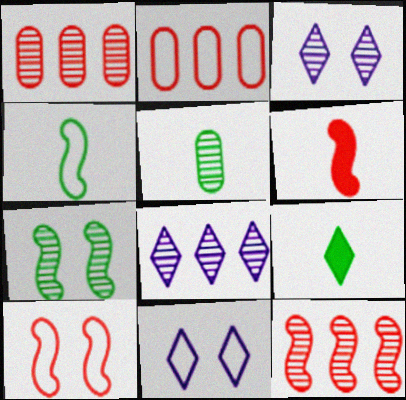[[2, 4, 11], 
[3, 5, 12], 
[4, 5, 9], 
[6, 10, 12]]